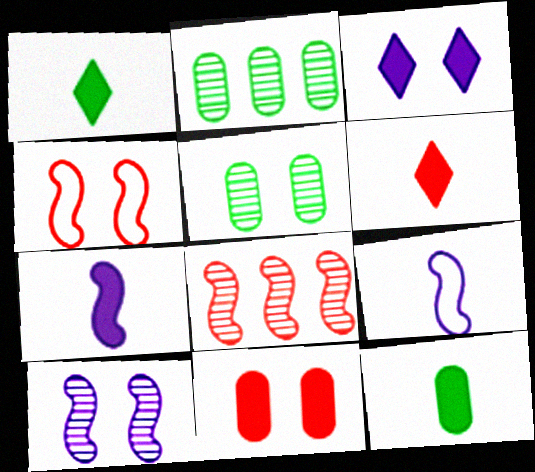[[3, 4, 5], 
[6, 7, 12]]